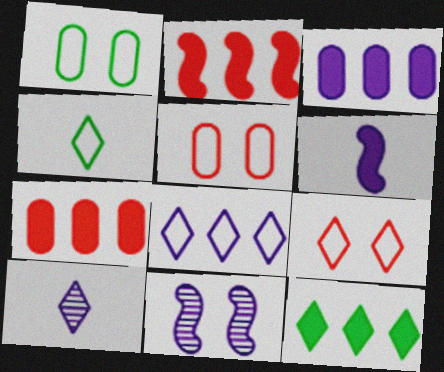[[1, 2, 10], 
[2, 3, 12], 
[4, 7, 11], 
[4, 8, 9], 
[9, 10, 12]]